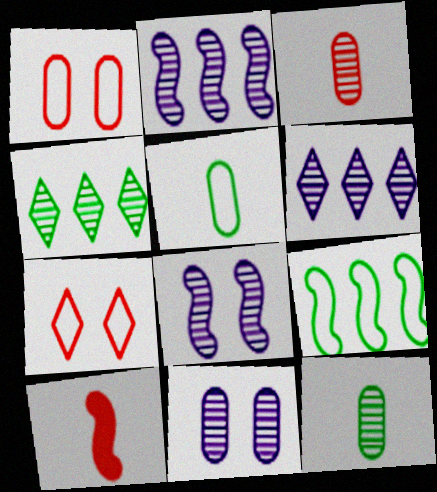[[3, 4, 8], 
[8, 9, 10]]